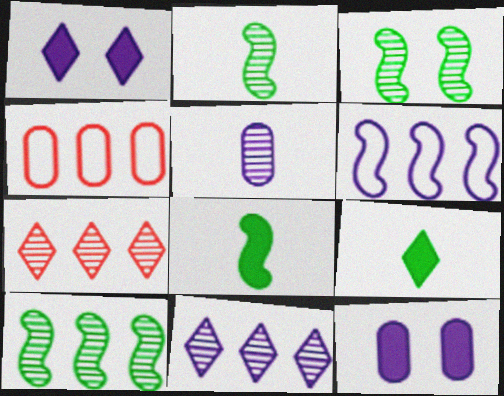[[1, 2, 4], 
[1, 5, 6], 
[2, 3, 10], 
[3, 5, 7]]